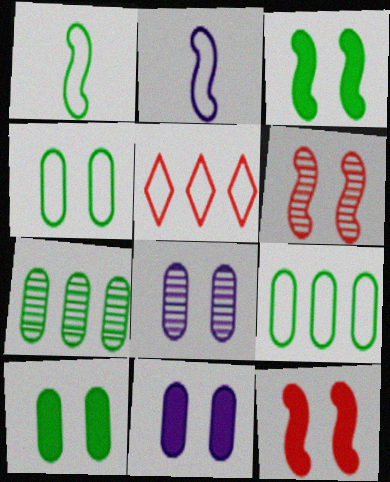[[2, 4, 5]]